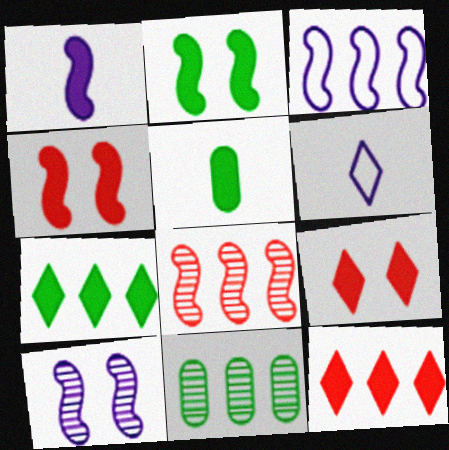[[1, 3, 10], 
[2, 5, 7], 
[3, 11, 12], 
[4, 6, 11]]